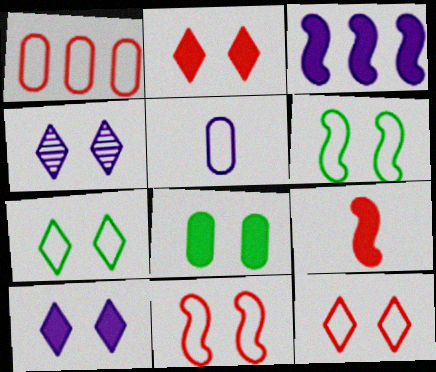[[2, 4, 7], 
[3, 4, 5], 
[4, 8, 11]]